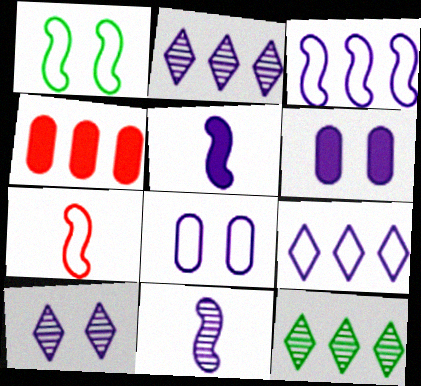[[1, 3, 7], 
[2, 5, 8], 
[3, 4, 12], 
[6, 7, 12], 
[6, 9, 11]]